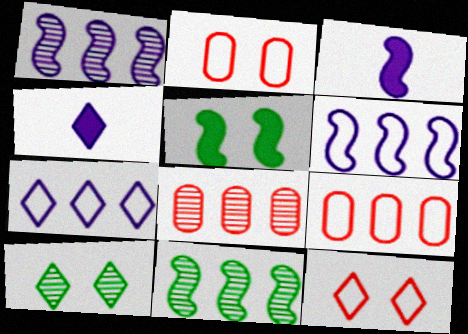[[2, 4, 11], 
[3, 9, 10]]